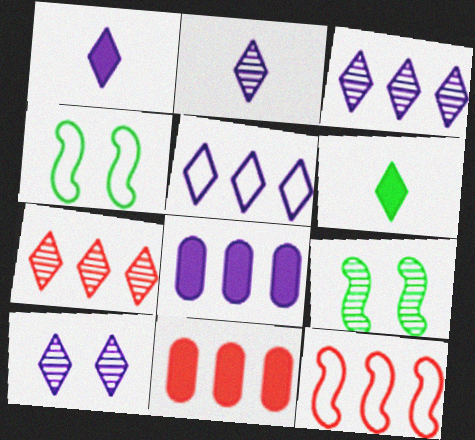[[1, 5, 10], 
[2, 3, 10], 
[2, 4, 11], 
[7, 11, 12]]